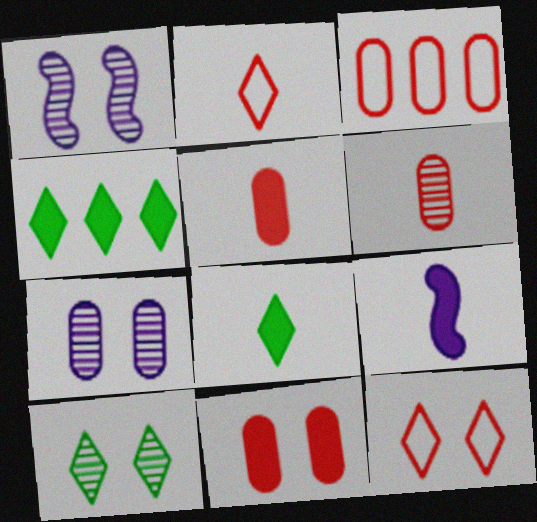[[1, 3, 8], 
[3, 6, 11], 
[3, 9, 10], 
[4, 9, 11], 
[5, 8, 9]]